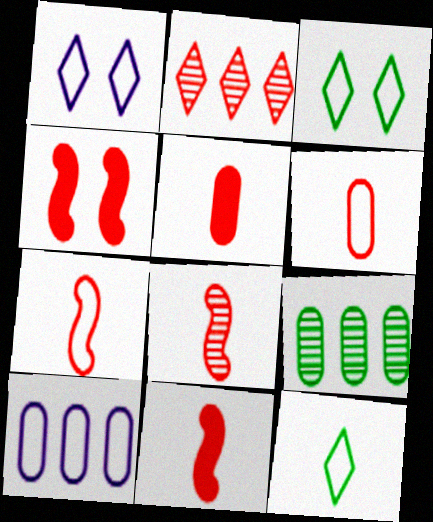[[1, 9, 11], 
[2, 4, 6], 
[3, 7, 10], 
[7, 8, 11]]